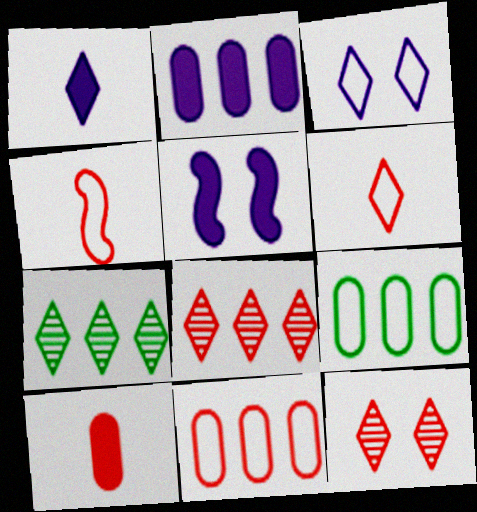[[1, 2, 5], 
[3, 4, 9]]